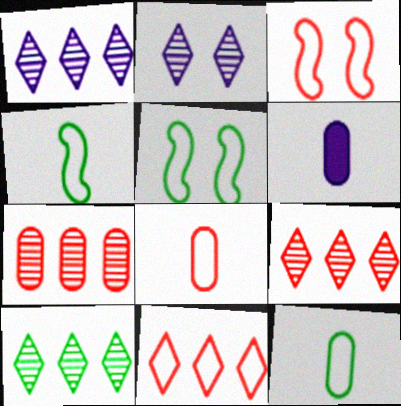[[1, 9, 10], 
[3, 6, 10], 
[3, 8, 11], 
[5, 6, 9]]